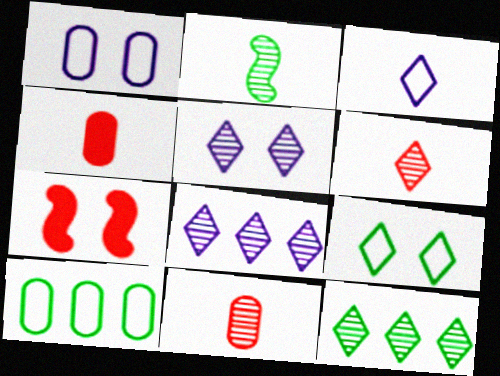[[2, 3, 4], 
[5, 6, 12]]